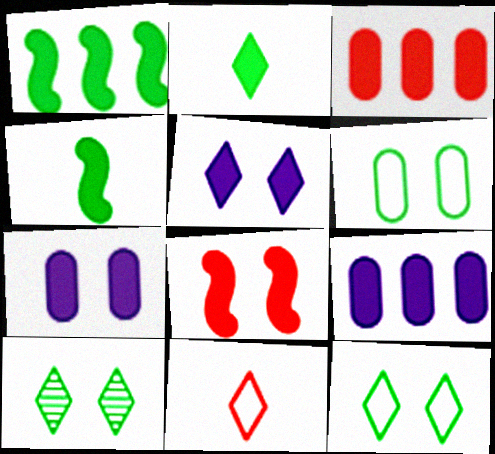[[2, 8, 9], 
[3, 4, 5]]